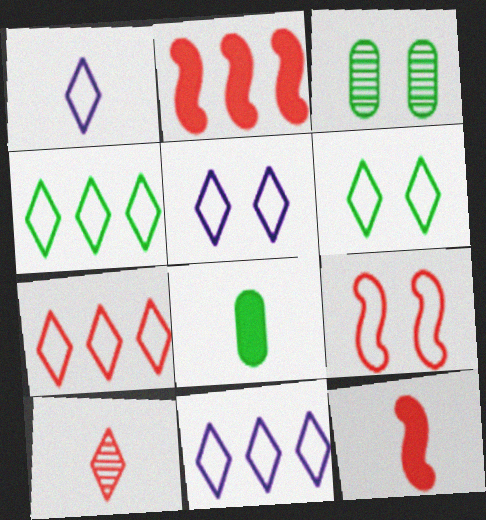[[1, 2, 3], 
[1, 5, 11], 
[1, 6, 7], 
[3, 11, 12], 
[4, 7, 11]]